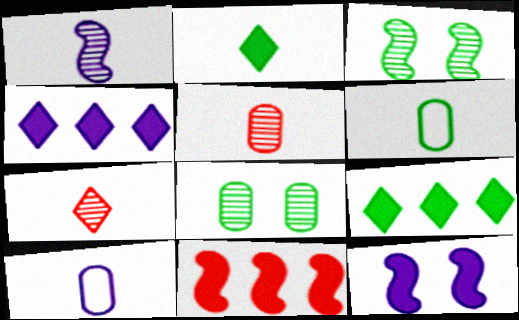[[3, 6, 9]]